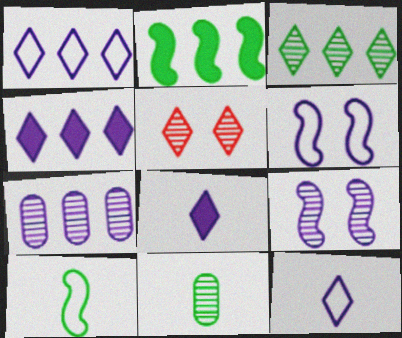[[6, 7, 8]]